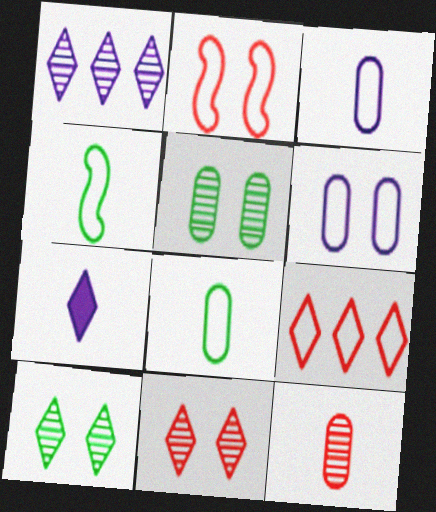[[4, 6, 9], 
[4, 7, 12], 
[7, 9, 10]]